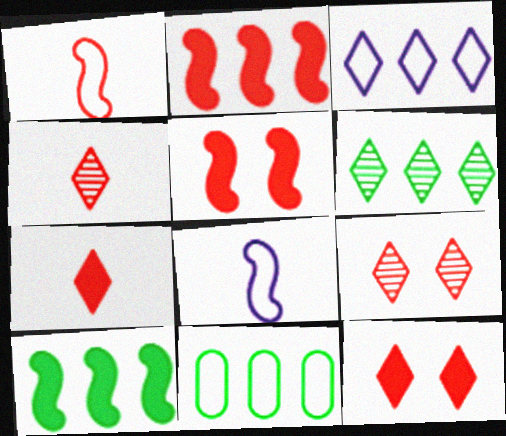[[6, 10, 11]]